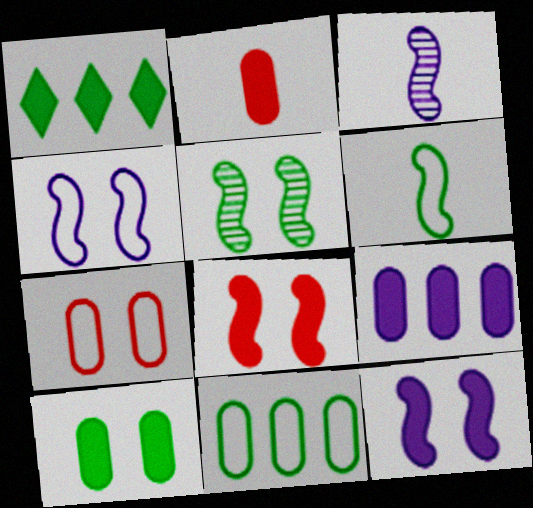[[1, 2, 12], 
[1, 3, 7], 
[2, 9, 10], 
[4, 5, 8]]